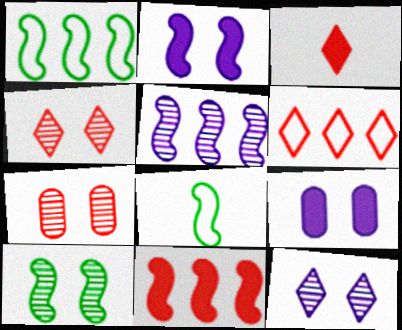[[1, 5, 11], 
[3, 4, 6], 
[7, 10, 12]]